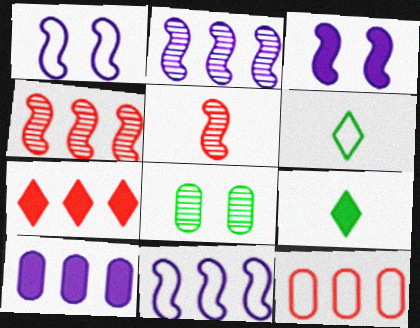[[1, 6, 12], 
[4, 7, 12]]